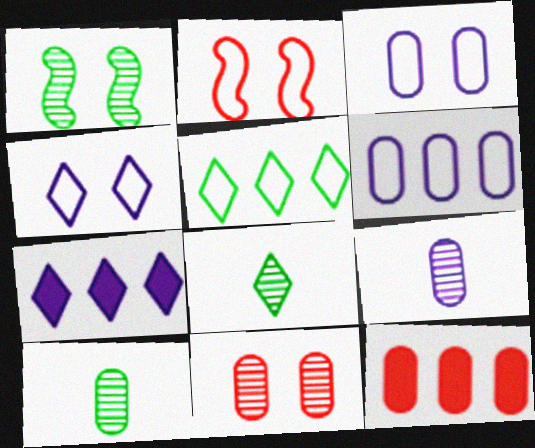[[2, 7, 10], 
[3, 10, 12]]